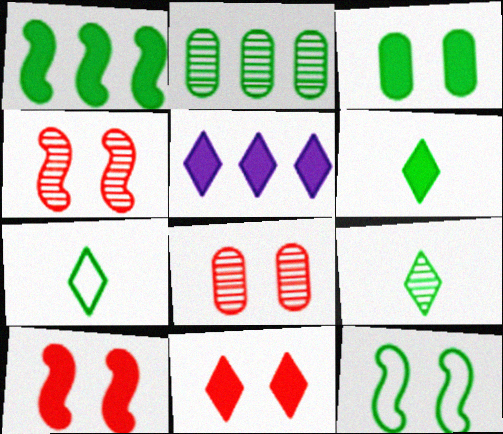[[1, 3, 6], 
[2, 6, 12], 
[5, 6, 11], 
[6, 7, 9]]